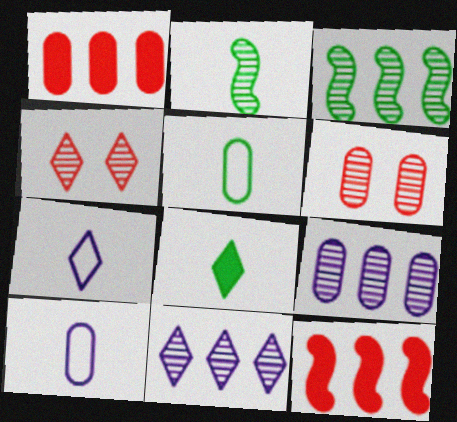[[2, 4, 9], 
[2, 5, 8], 
[2, 6, 11]]